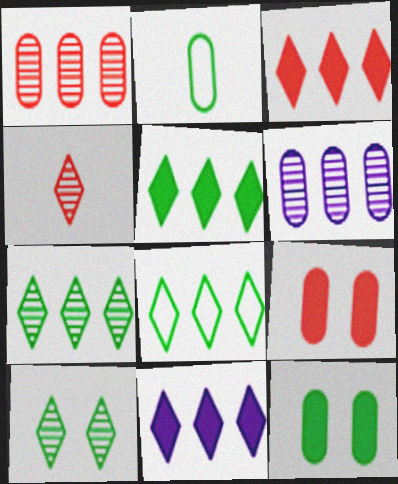[[2, 6, 9], 
[3, 5, 11], 
[5, 7, 8]]